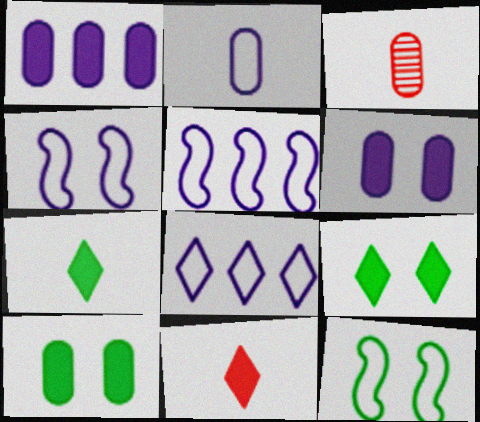[[2, 4, 8], 
[3, 5, 9]]